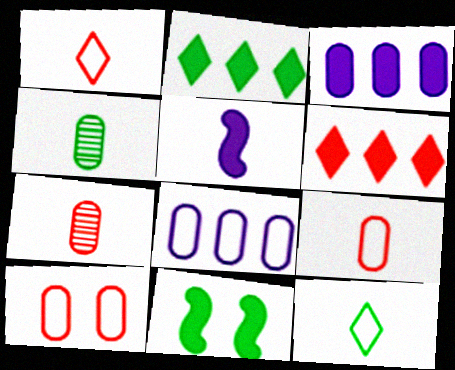[[1, 4, 5], 
[3, 4, 10], 
[5, 7, 12]]